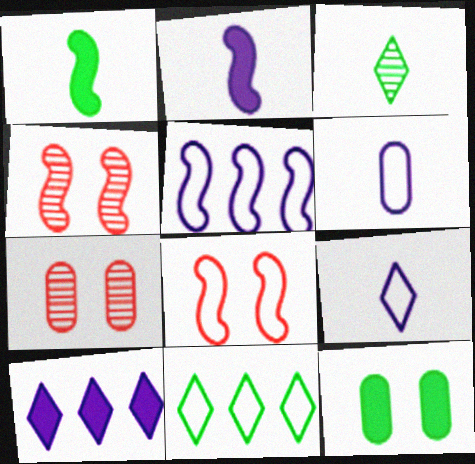[[1, 4, 5], 
[2, 7, 11], 
[6, 8, 11]]